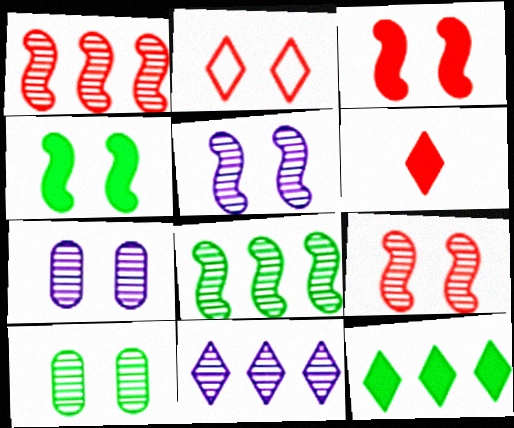[[2, 4, 7]]